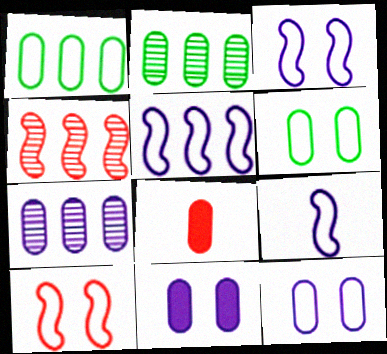[[2, 8, 12], 
[3, 5, 9], 
[6, 7, 8]]